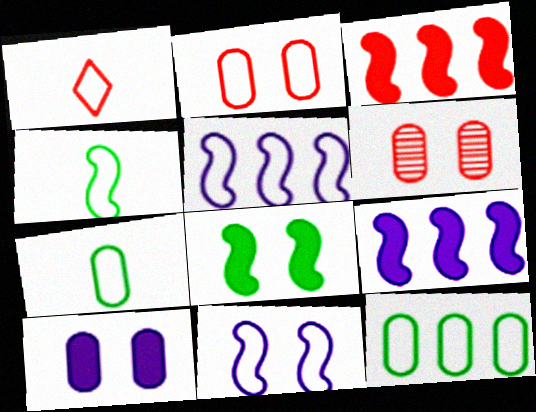[[1, 3, 6], 
[1, 11, 12]]